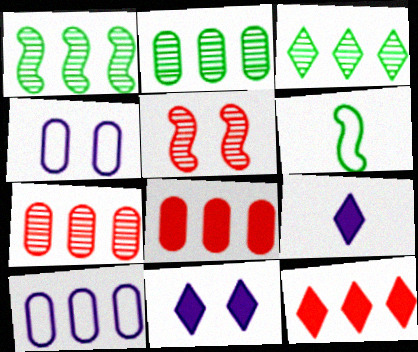[[1, 2, 3], 
[1, 10, 12], 
[2, 8, 10], 
[6, 7, 11]]